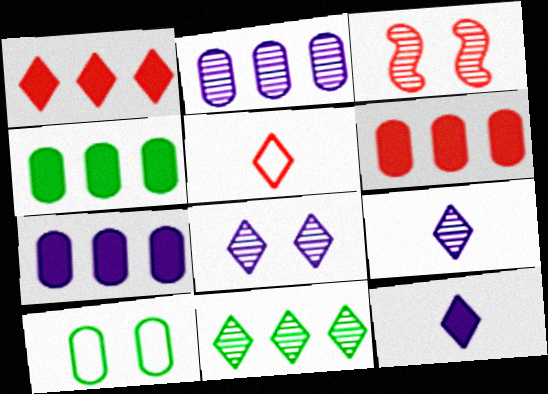[[3, 5, 6], 
[4, 6, 7]]